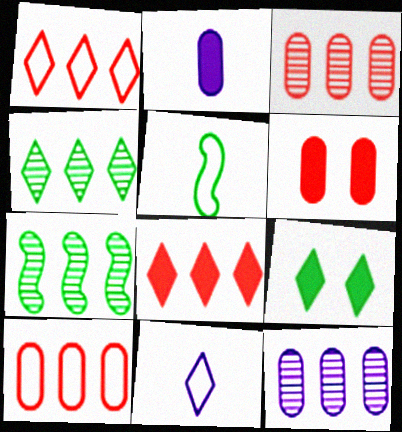[[6, 7, 11]]